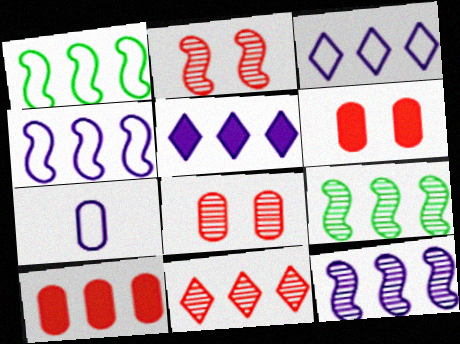[[3, 9, 10]]